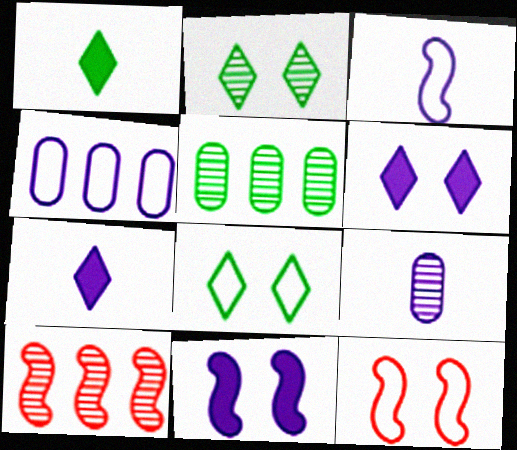[[2, 9, 10], 
[3, 7, 9], 
[5, 7, 12]]